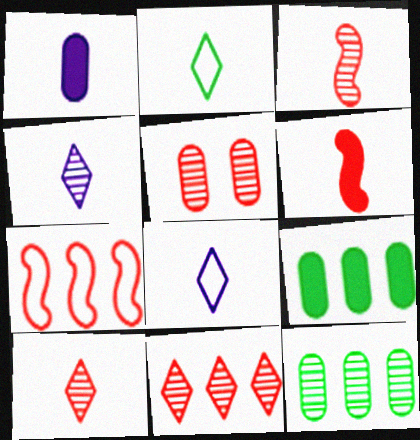[[1, 2, 3], 
[3, 5, 11]]